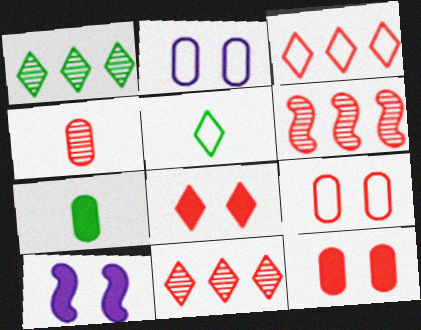[]